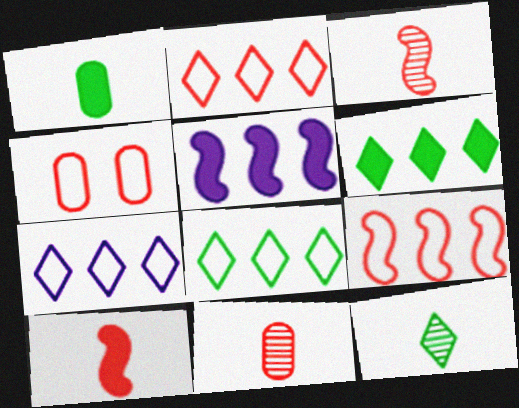[[2, 7, 8], 
[4, 5, 12]]